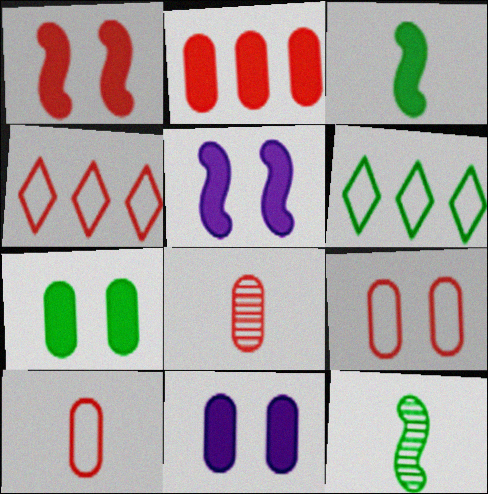[[1, 4, 8], 
[2, 8, 9], 
[4, 11, 12], 
[5, 6, 8], 
[6, 7, 12]]